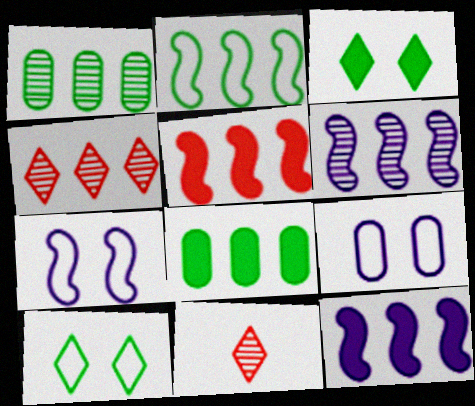[[1, 4, 6], 
[2, 5, 6], 
[7, 8, 11]]